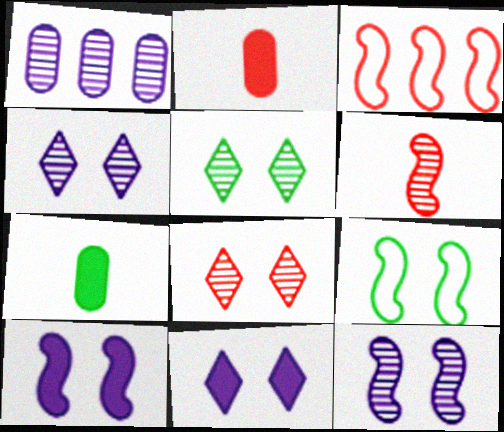[[1, 5, 6], 
[2, 3, 8], 
[3, 4, 7], 
[4, 5, 8]]